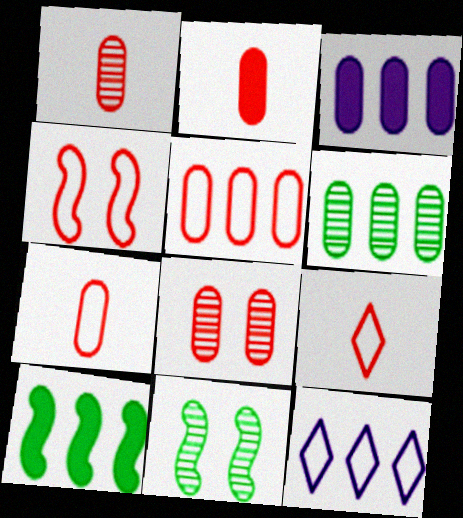[[1, 2, 7], 
[2, 5, 8], 
[2, 11, 12], 
[3, 5, 6], 
[3, 9, 11], 
[4, 5, 9]]